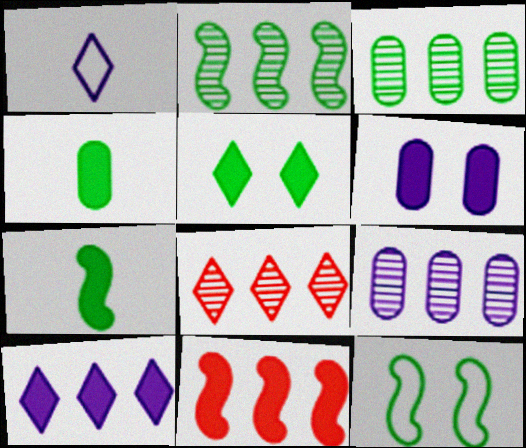[[1, 5, 8], 
[2, 7, 12], 
[2, 8, 9]]